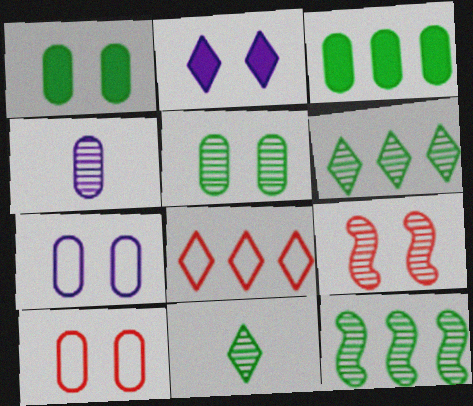[[2, 8, 11], 
[3, 4, 10], 
[4, 6, 9], 
[5, 11, 12]]